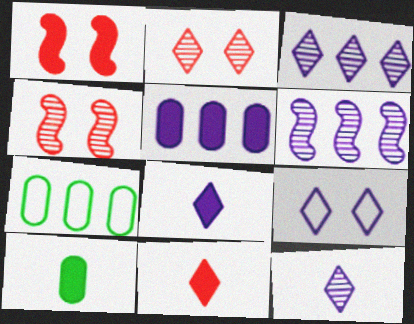[[1, 7, 12], 
[3, 8, 9], 
[4, 7, 8]]